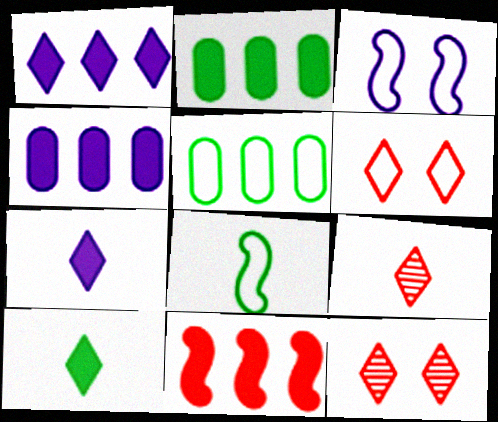[[1, 2, 11], 
[2, 3, 9], 
[4, 8, 12]]